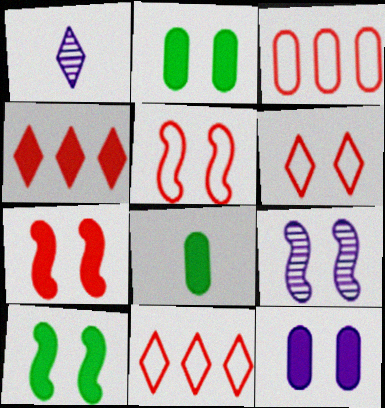[[1, 3, 10], 
[2, 6, 9], 
[5, 9, 10], 
[8, 9, 11]]